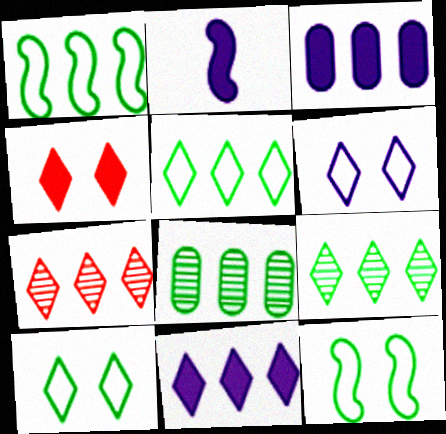[[1, 3, 7], 
[5, 7, 11]]